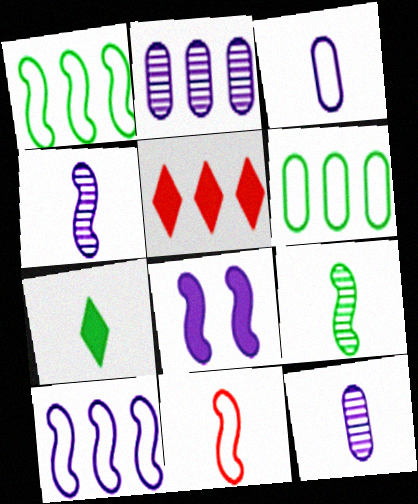[[1, 2, 5], 
[4, 8, 10], 
[7, 11, 12]]